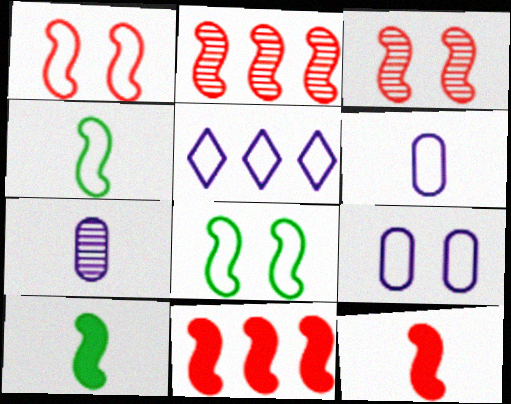[[1, 2, 12]]